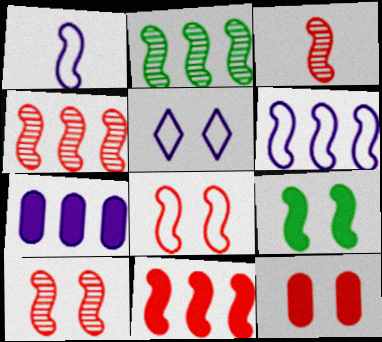[[1, 4, 9], 
[2, 6, 11], 
[3, 4, 10], 
[3, 6, 9], 
[3, 8, 11]]